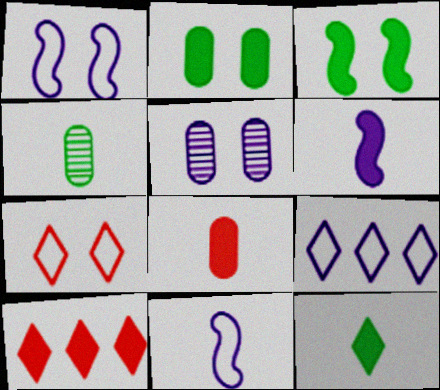[[1, 4, 10], 
[2, 6, 10], 
[3, 5, 7], 
[5, 6, 9], 
[6, 8, 12]]